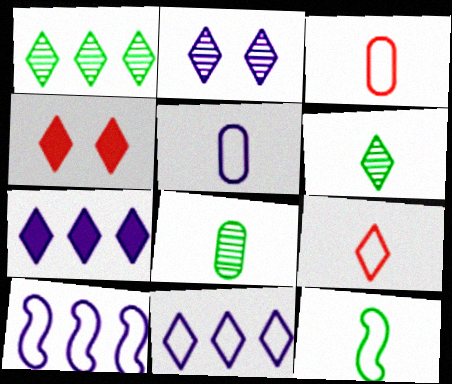[[4, 6, 11], 
[4, 8, 10], 
[5, 9, 12]]